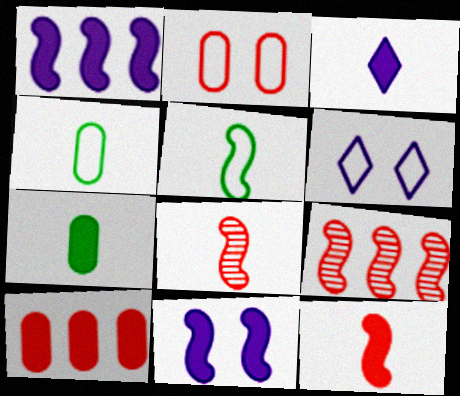[[3, 4, 8], 
[3, 7, 12], 
[5, 9, 11], 
[6, 7, 9]]